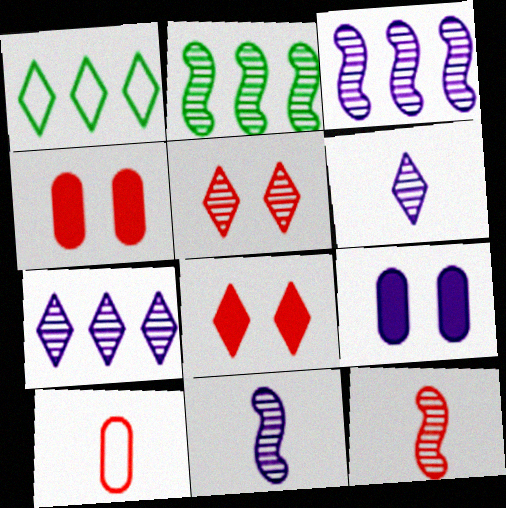[[1, 4, 11], 
[1, 6, 8], 
[1, 9, 12]]